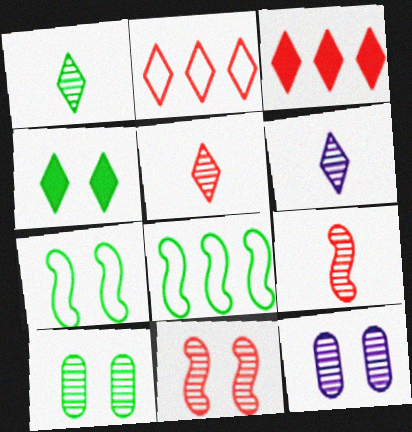[[1, 5, 6], 
[2, 4, 6], 
[4, 7, 10]]